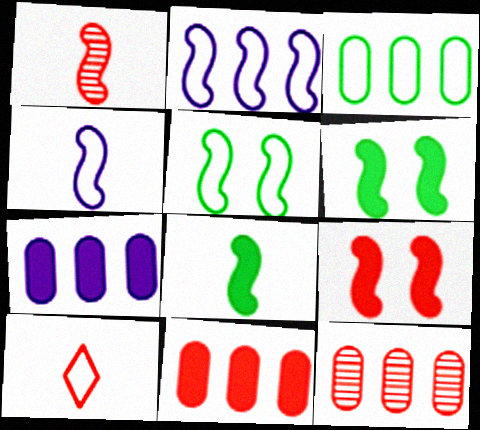[[1, 2, 6], 
[1, 4, 8], 
[3, 7, 12], 
[9, 10, 12]]